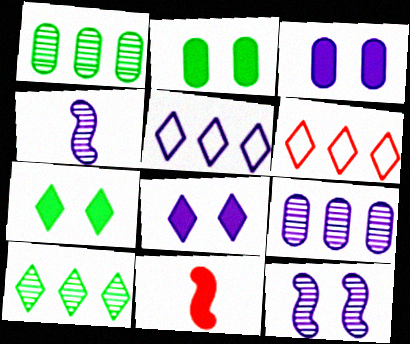[[2, 4, 6], 
[3, 4, 5]]